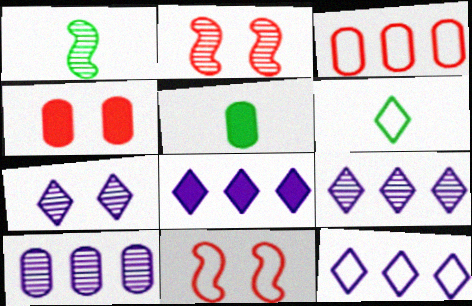[[1, 4, 12], 
[1, 5, 6], 
[2, 5, 12], 
[5, 9, 11], 
[8, 9, 12]]